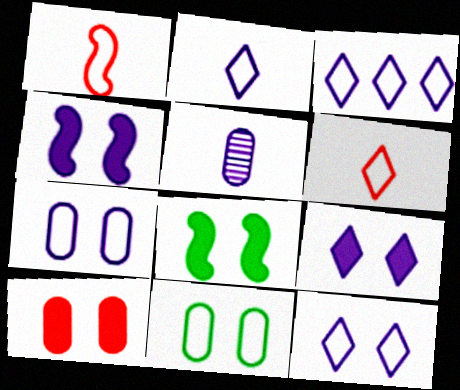[[1, 3, 11], 
[2, 3, 12], 
[3, 4, 5], 
[8, 9, 10]]